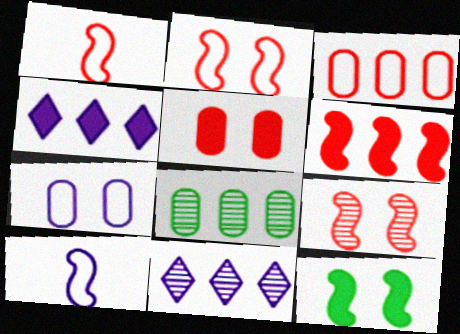[[1, 6, 9]]